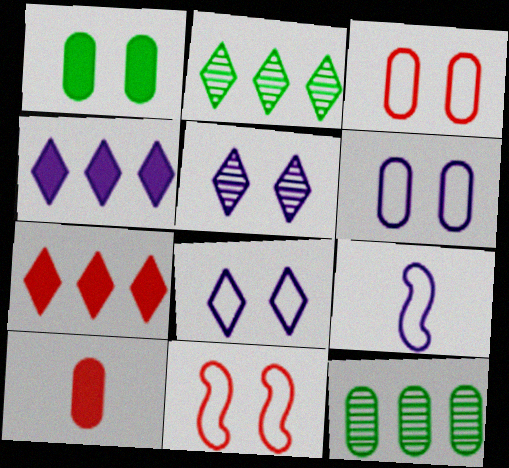[[1, 5, 11], 
[6, 10, 12]]